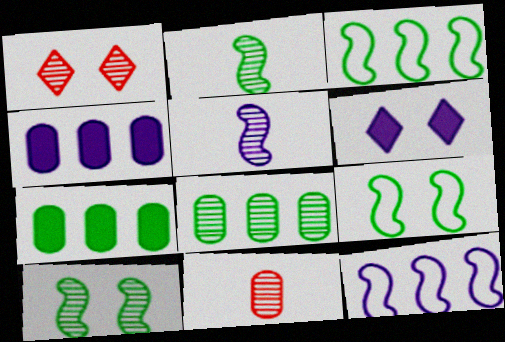[[1, 5, 8], 
[3, 6, 11]]